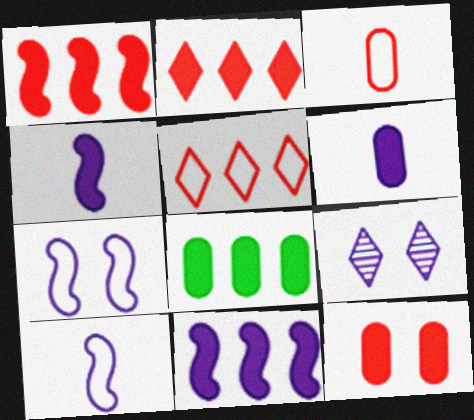[[2, 8, 11], 
[6, 8, 12]]